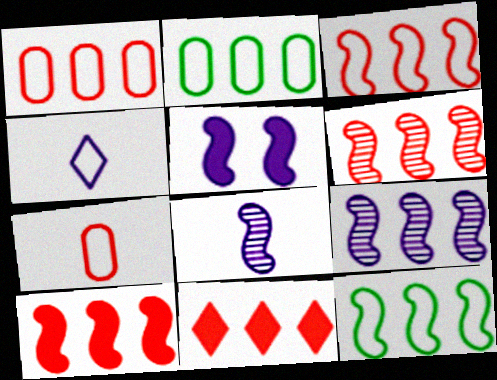[[1, 6, 11], 
[2, 9, 11], 
[3, 6, 10], 
[9, 10, 12]]